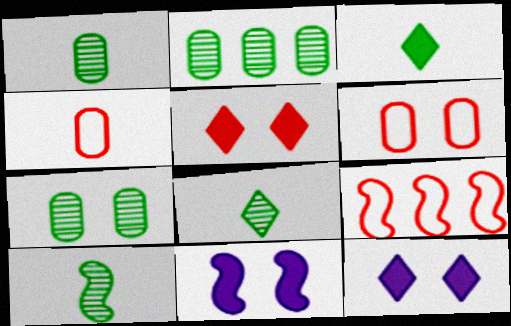[[1, 2, 7], 
[1, 8, 10], 
[1, 9, 12], 
[9, 10, 11]]